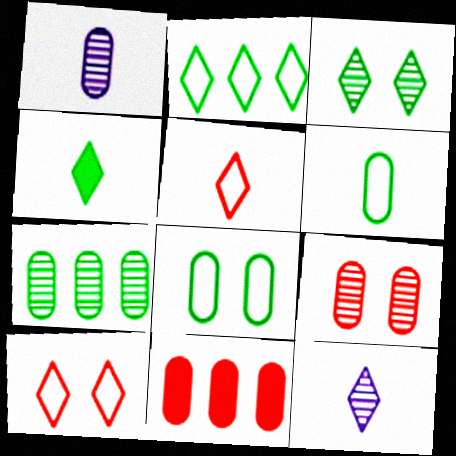[[1, 7, 9], 
[1, 8, 11], 
[2, 3, 4], 
[4, 5, 12]]